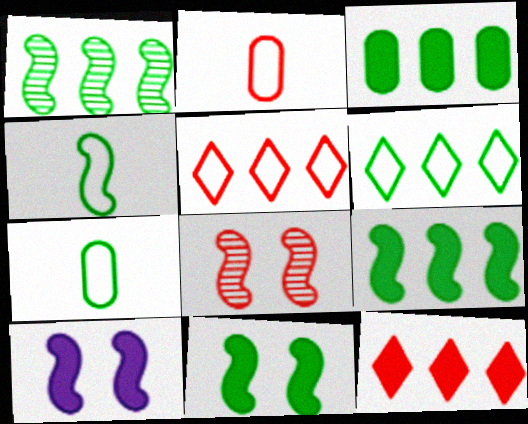[[1, 3, 6], 
[1, 4, 11], 
[2, 8, 12]]